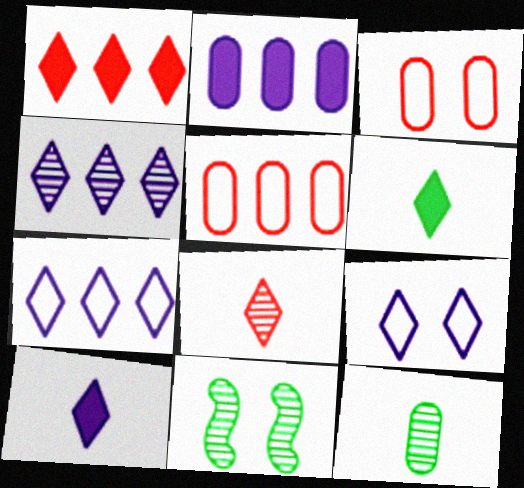[[2, 3, 12], 
[4, 9, 10], 
[5, 10, 11]]